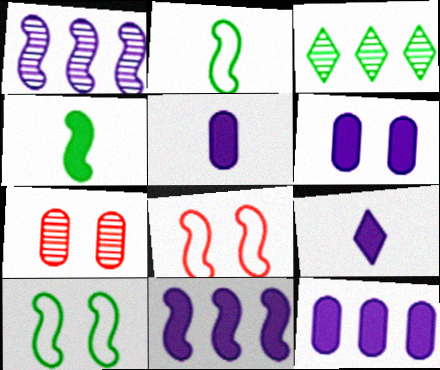[[1, 4, 8], 
[3, 5, 8], 
[5, 6, 12], 
[6, 9, 11]]